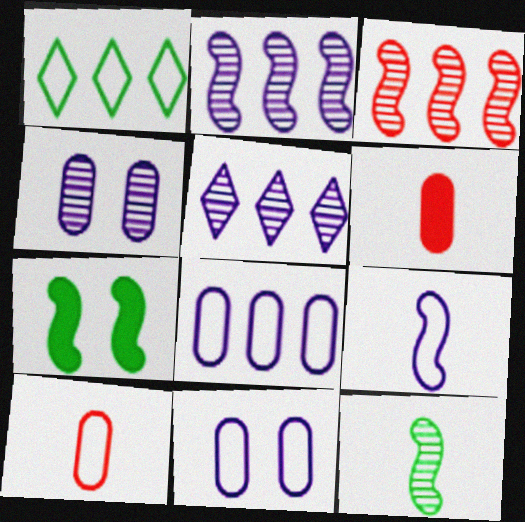[[3, 7, 9], 
[5, 7, 10]]